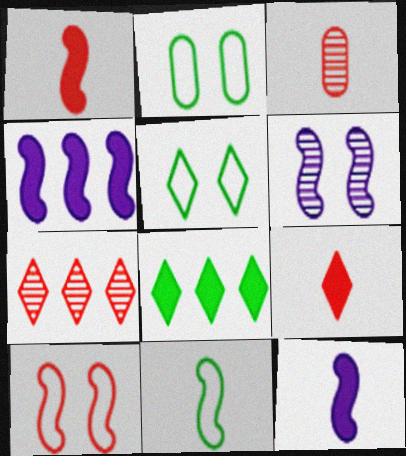[[2, 7, 12], 
[3, 4, 5]]